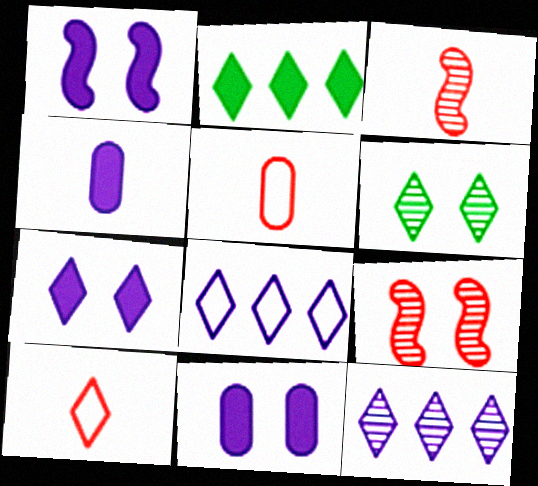[[1, 7, 11]]